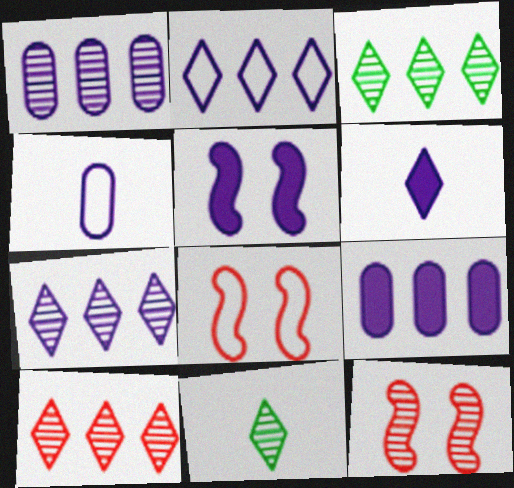[[1, 11, 12], 
[3, 7, 10], 
[4, 5, 7], 
[5, 6, 9], 
[8, 9, 11]]